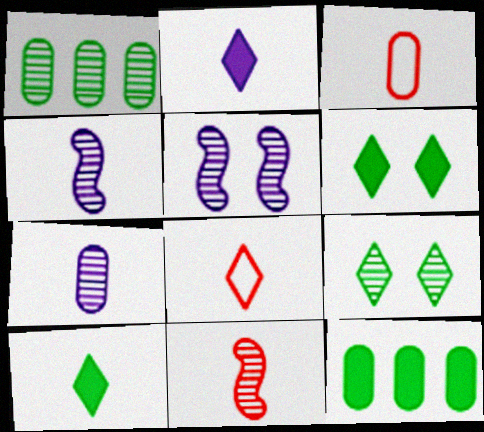[[3, 4, 10], 
[5, 8, 12]]